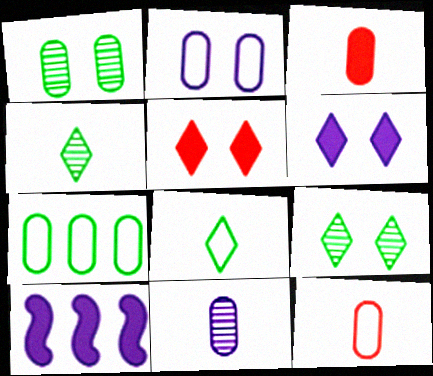[[2, 7, 12], 
[9, 10, 12]]